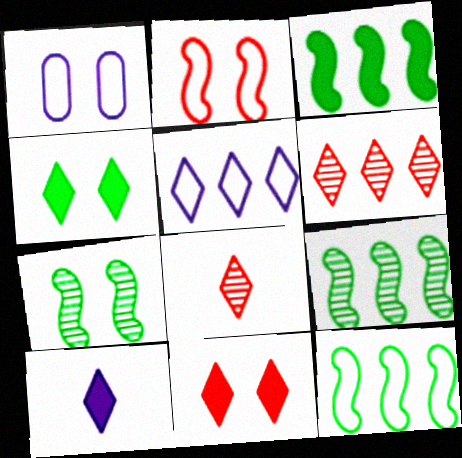[[1, 3, 8], 
[1, 7, 11], 
[3, 9, 12], 
[4, 5, 8]]